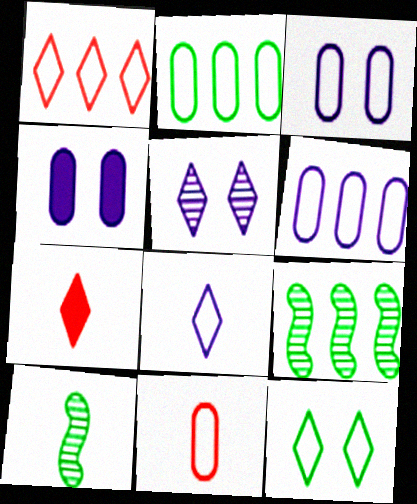[[1, 4, 10], 
[1, 8, 12], 
[2, 3, 11], 
[3, 7, 9]]